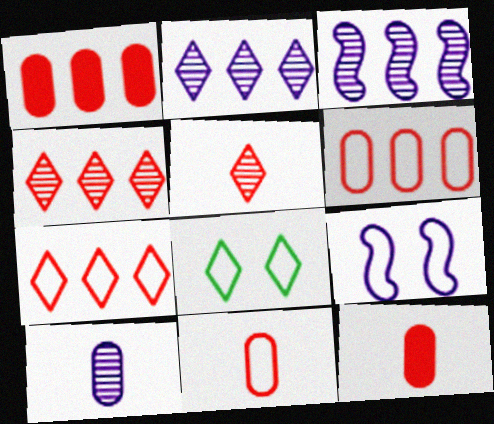[[3, 8, 12]]